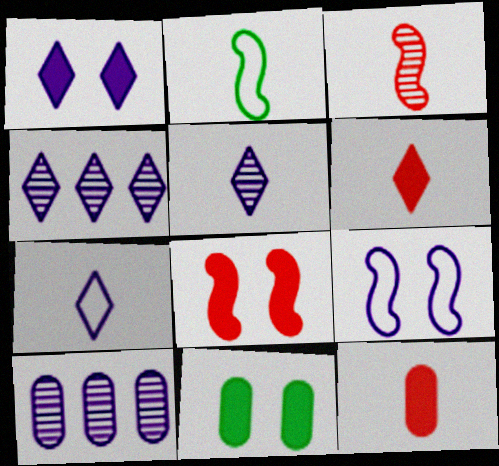[[1, 4, 7], 
[1, 8, 11], 
[2, 5, 12]]